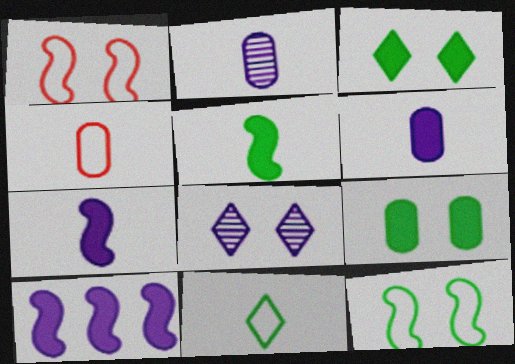[[1, 8, 9]]